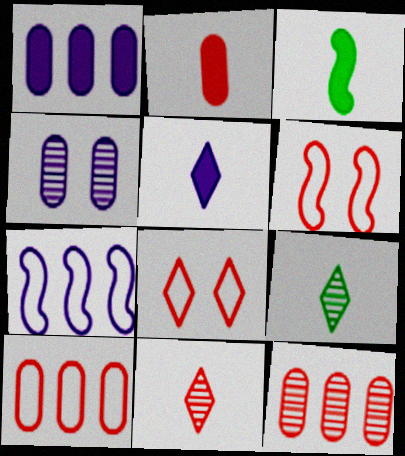[[1, 6, 9], 
[2, 3, 5], 
[4, 5, 7]]